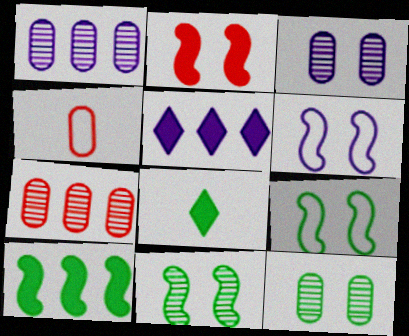[[2, 6, 11], 
[4, 5, 11], 
[6, 7, 8]]